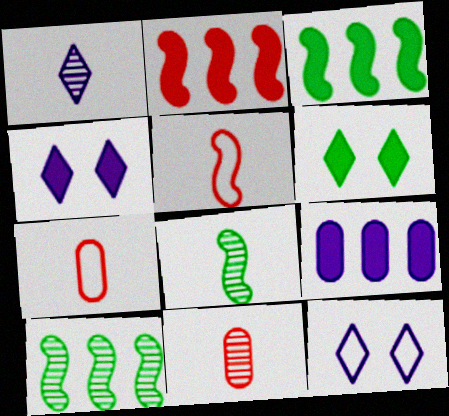[[1, 8, 11], 
[3, 11, 12], 
[4, 7, 10]]